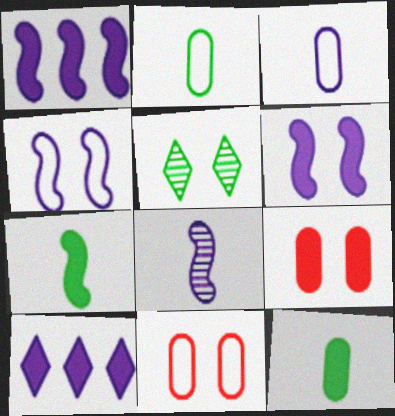[[1, 4, 8], 
[4, 5, 9], 
[5, 6, 11], 
[7, 9, 10]]